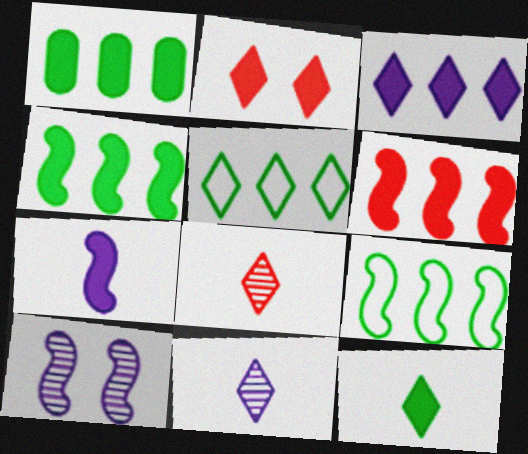[[1, 2, 7], 
[1, 3, 6], 
[2, 3, 12], 
[2, 5, 11]]